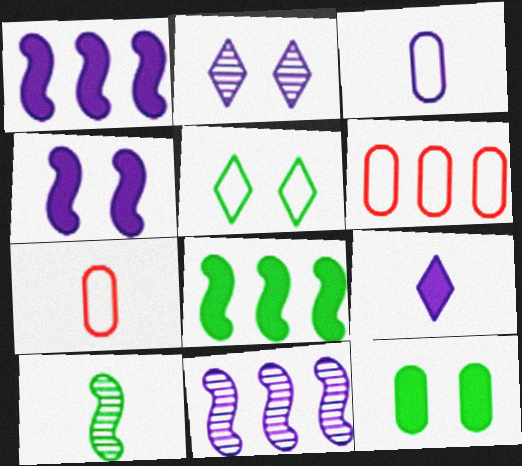[[1, 2, 3], 
[2, 7, 8], 
[7, 9, 10]]